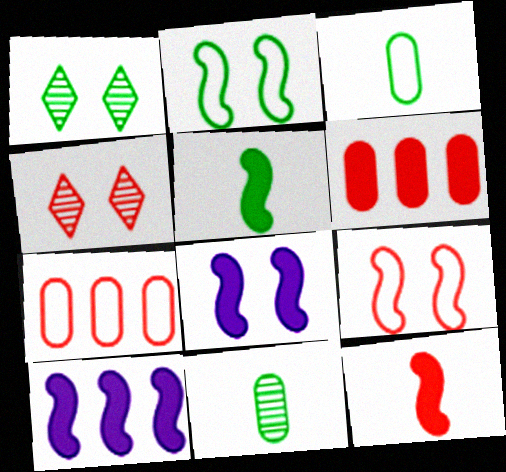[[3, 4, 10], 
[4, 7, 12]]